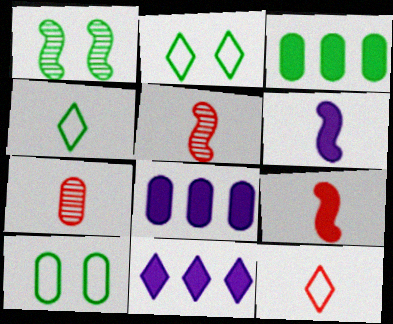[[1, 3, 4], 
[1, 8, 12], 
[2, 5, 8], 
[4, 6, 7], 
[5, 10, 11], 
[7, 8, 10], 
[7, 9, 12]]